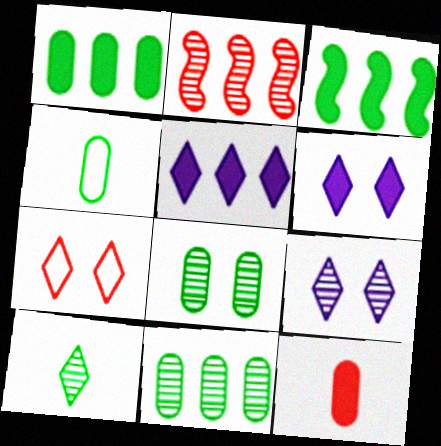[[1, 4, 8], 
[2, 4, 6], 
[2, 7, 12], 
[3, 6, 12], 
[5, 7, 10]]